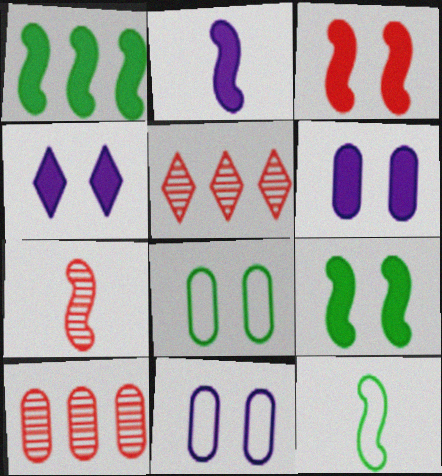[[1, 2, 3], 
[2, 5, 8], 
[2, 7, 12], 
[4, 10, 12], 
[5, 6, 12]]